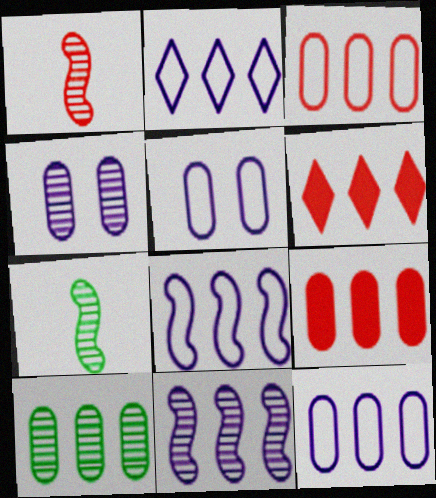[[2, 8, 12], 
[5, 6, 7], 
[6, 8, 10], 
[9, 10, 12]]